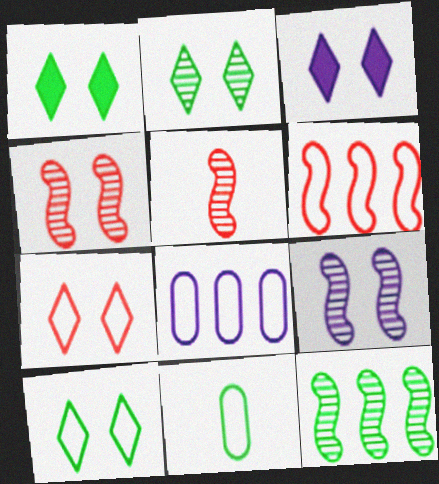[[1, 2, 10], 
[1, 5, 8], 
[1, 11, 12], 
[2, 3, 7], 
[5, 9, 12]]